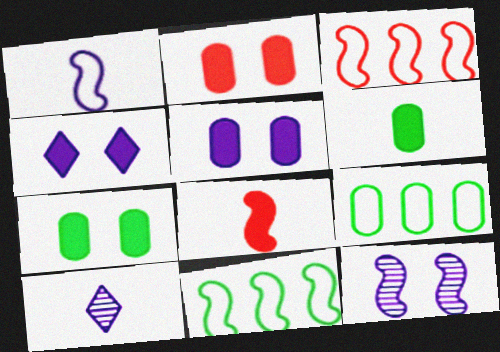[[2, 5, 7], 
[2, 10, 11], 
[3, 7, 10], 
[8, 11, 12]]